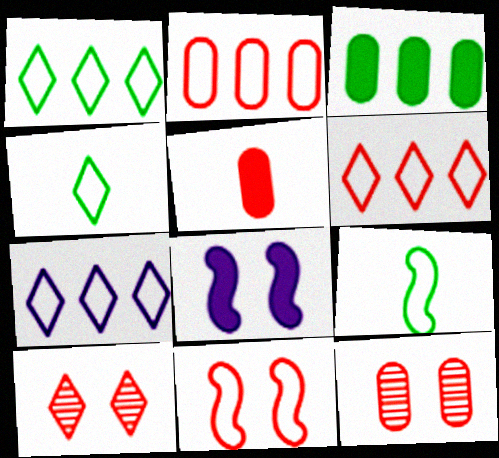[[1, 6, 7], 
[2, 5, 12]]